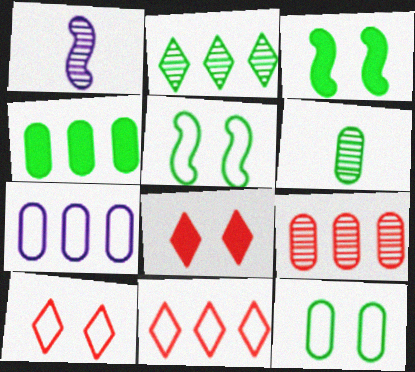[[1, 4, 10], 
[4, 6, 12], 
[4, 7, 9]]